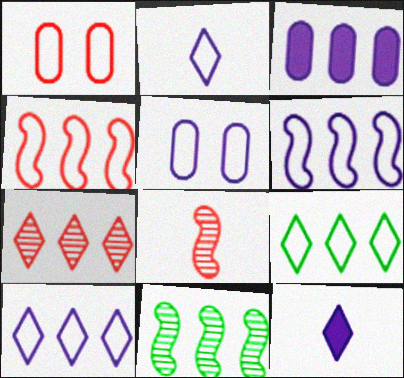[[1, 11, 12], 
[2, 5, 6]]